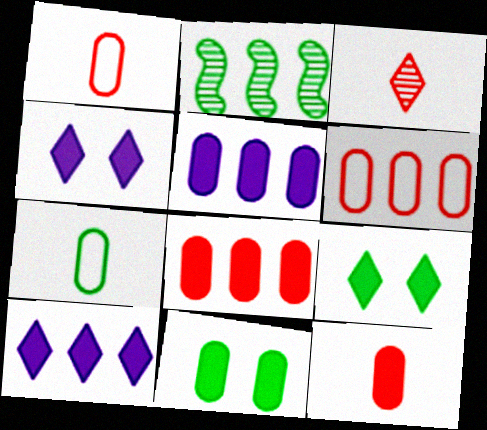[[1, 2, 4], 
[2, 6, 10], 
[2, 7, 9], 
[5, 11, 12]]